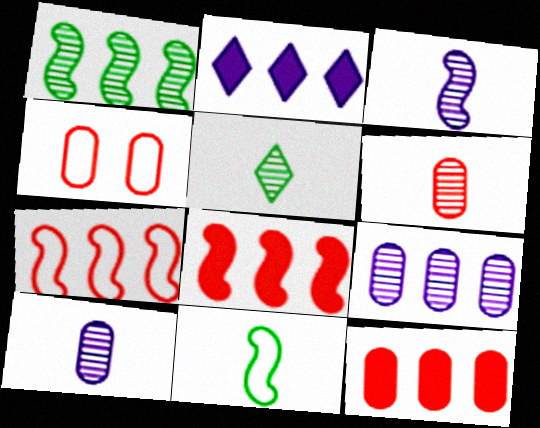[[3, 5, 6], 
[4, 6, 12]]